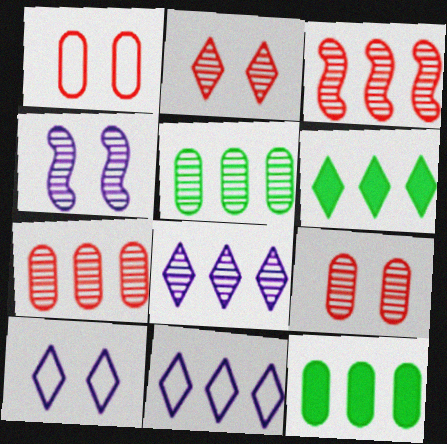[[3, 5, 8], 
[3, 11, 12]]